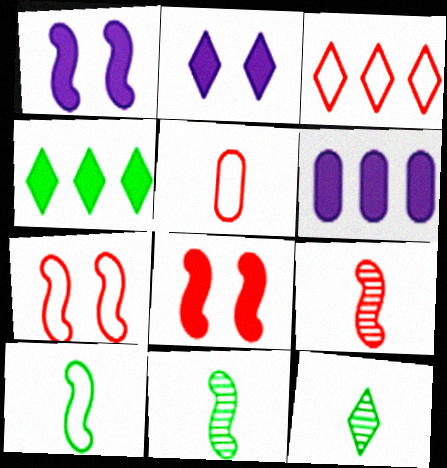[[2, 3, 12], 
[3, 5, 7], 
[6, 7, 12]]